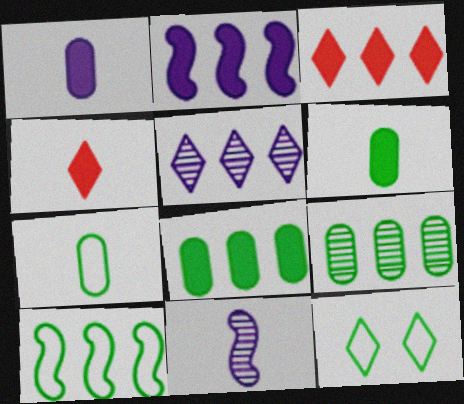[[2, 3, 8], 
[4, 5, 12], 
[4, 7, 11], 
[7, 10, 12]]